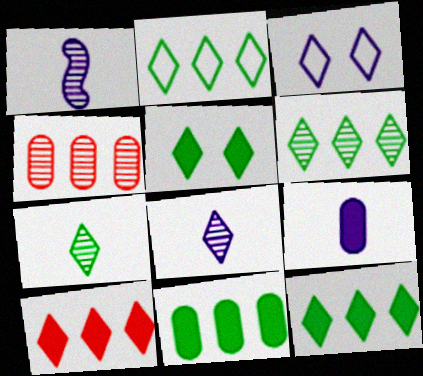[[2, 5, 7], 
[2, 6, 12], 
[3, 7, 10]]